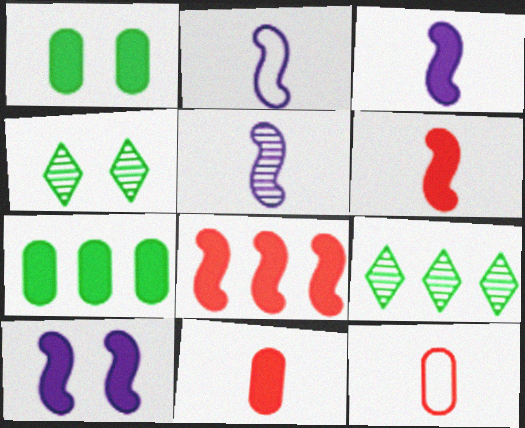[[2, 3, 5], 
[9, 10, 12]]